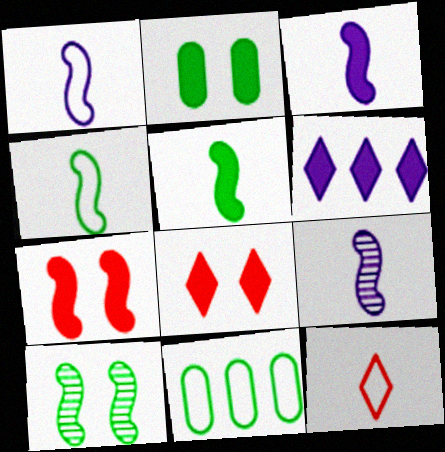[[1, 3, 9], 
[8, 9, 11]]